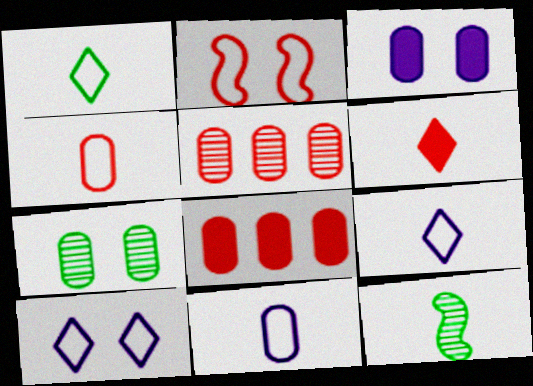[[2, 5, 6], 
[6, 11, 12], 
[7, 8, 11], 
[8, 10, 12]]